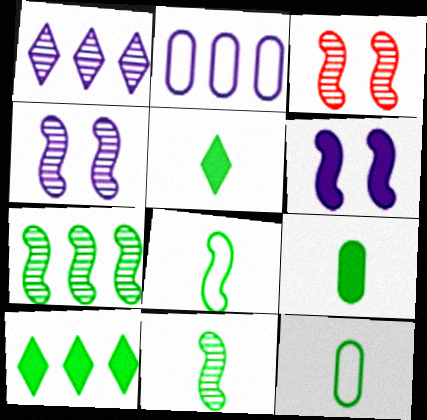[[2, 3, 5], 
[5, 11, 12]]